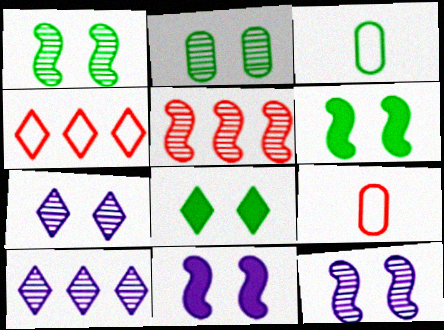[[6, 9, 10]]